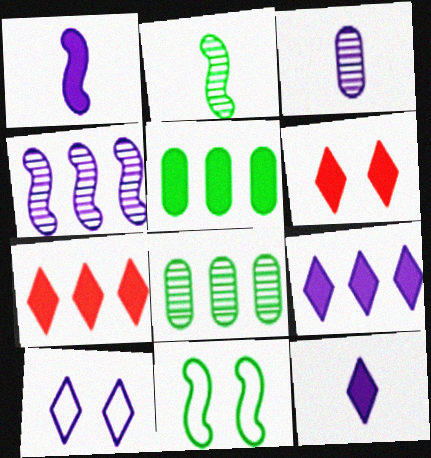[[1, 5, 6], 
[3, 7, 11]]